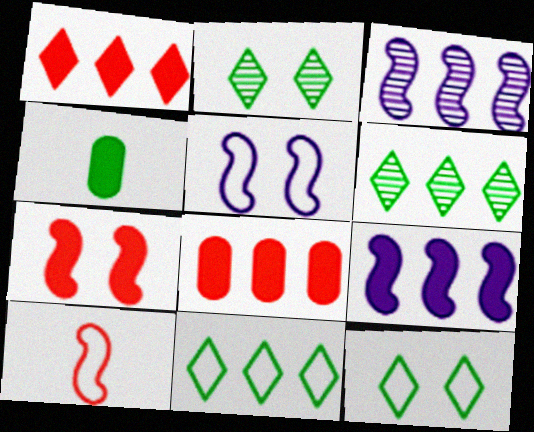[[3, 8, 11]]